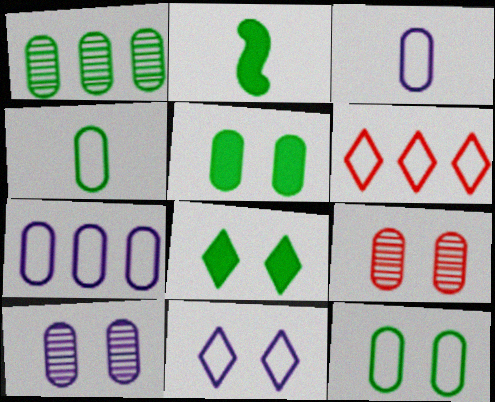[[1, 4, 5], 
[2, 6, 10]]